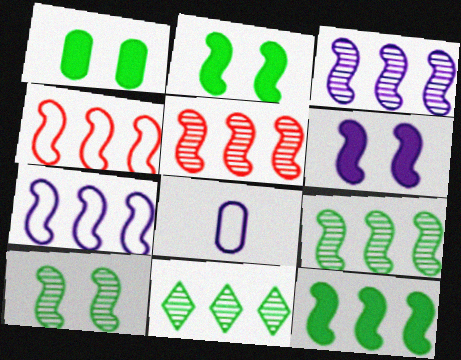[[3, 4, 12], 
[3, 5, 9], 
[5, 7, 12]]